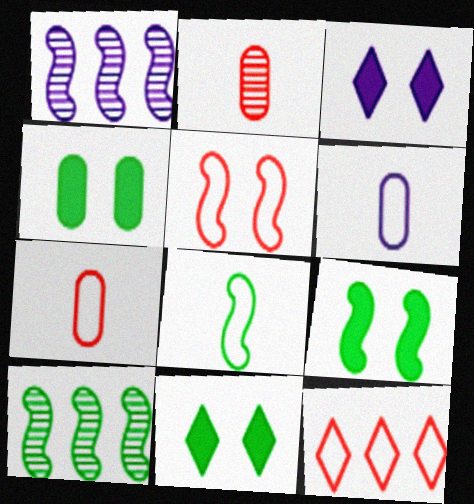[[1, 3, 6], 
[1, 7, 11], 
[3, 7, 10], 
[4, 9, 11], 
[5, 7, 12], 
[8, 9, 10]]